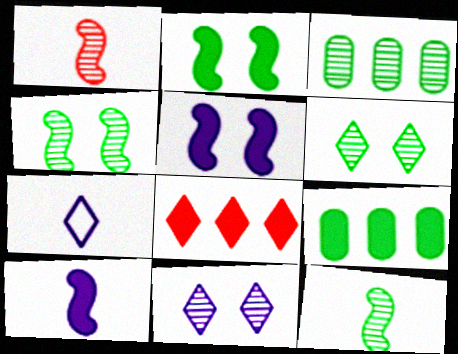[[1, 3, 11], 
[3, 6, 12], 
[6, 7, 8]]